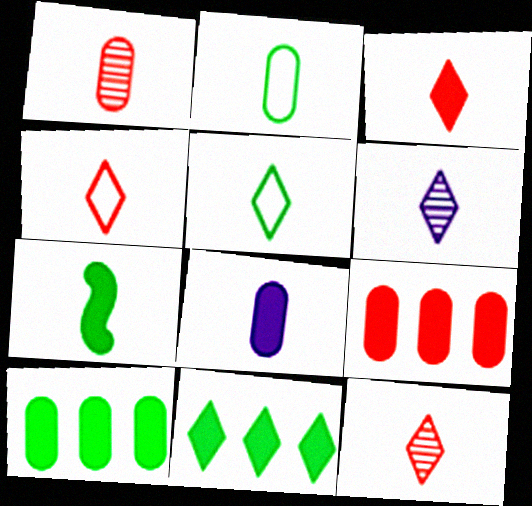[[1, 2, 8], 
[3, 4, 12], 
[3, 5, 6], 
[3, 7, 8]]